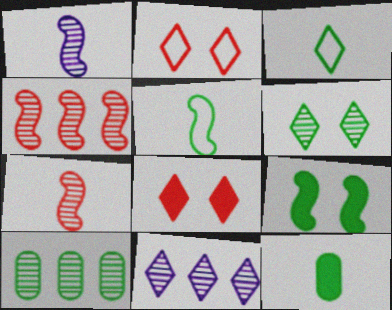[[3, 8, 11], 
[3, 9, 10], 
[4, 10, 11]]